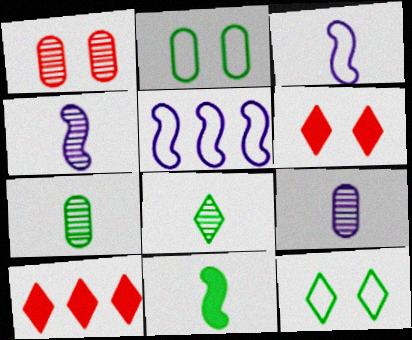[[2, 4, 10], 
[5, 6, 7]]